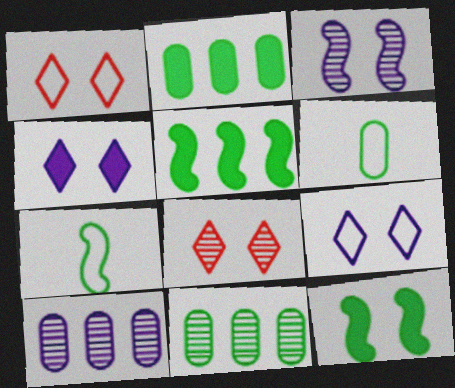[]